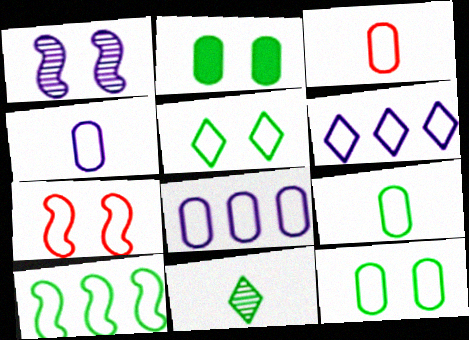[[2, 10, 11], 
[3, 4, 9], 
[3, 8, 12], 
[5, 9, 10], 
[6, 7, 9]]